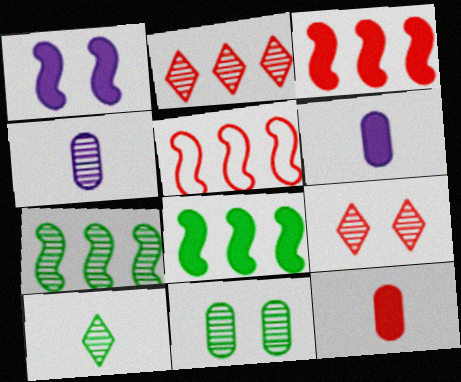[[4, 7, 9], 
[5, 9, 12], 
[7, 10, 11]]